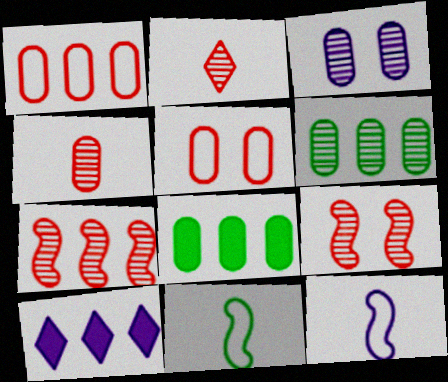[[3, 4, 6], 
[3, 10, 12]]